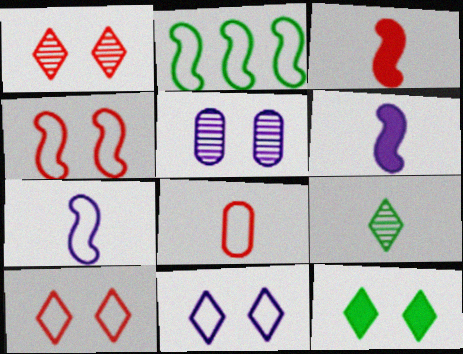[[1, 11, 12], 
[2, 4, 7], 
[2, 8, 11], 
[4, 5, 12], 
[6, 8, 9]]